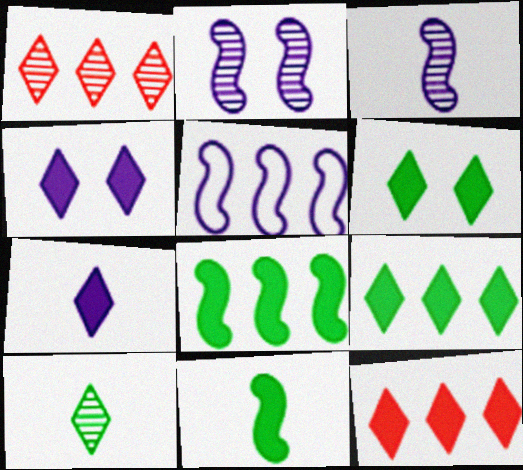[[6, 7, 12]]